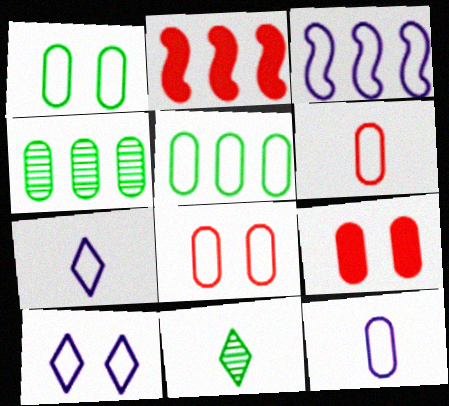[[3, 9, 11], 
[3, 10, 12], 
[4, 9, 12], 
[5, 8, 12]]